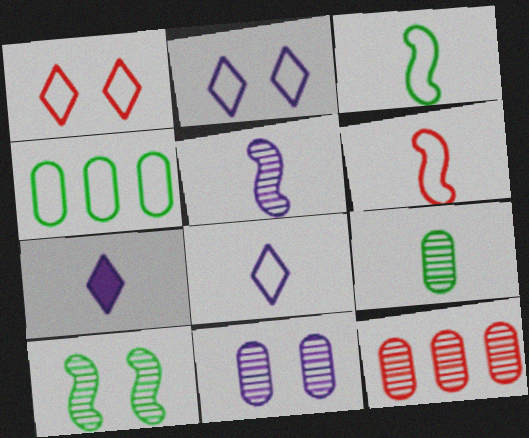[[2, 4, 6], 
[6, 7, 9], 
[9, 11, 12]]